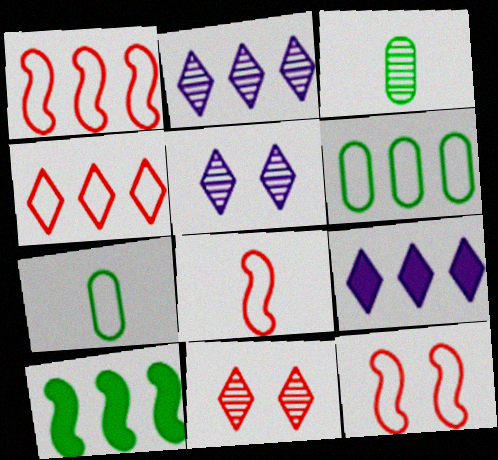[[1, 8, 12], 
[3, 9, 12]]